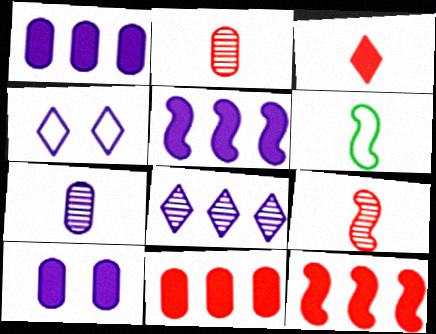[[3, 6, 7], 
[4, 5, 7]]